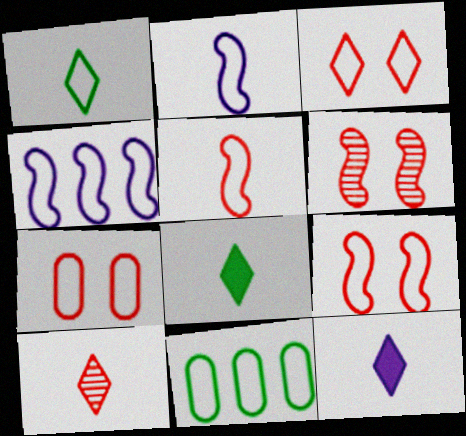[[1, 4, 7], 
[1, 10, 12], 
[2, 3, 11], 
[3, 7, 9], 
[6, 11, 12]]